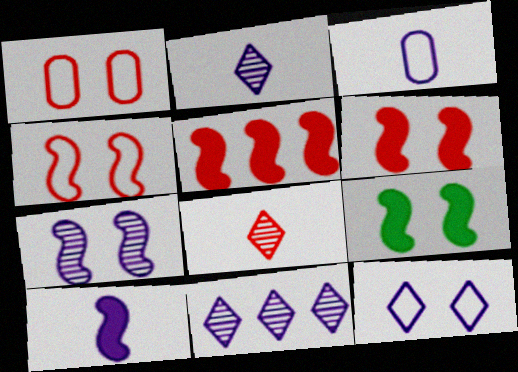[[1, 5, 8], 
[2, 3, 10], 
[4, 7, 9], 
[5, 9, 10]]